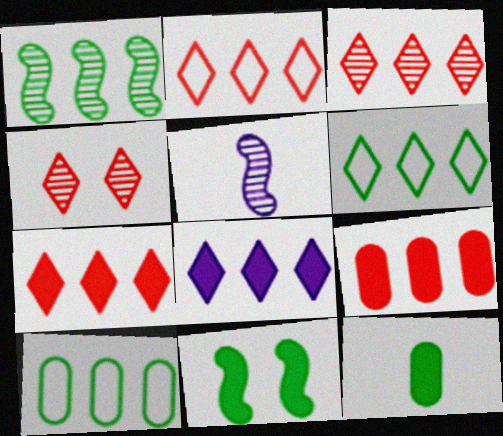[[2, 3, 7], 
[3, 6, 8]]